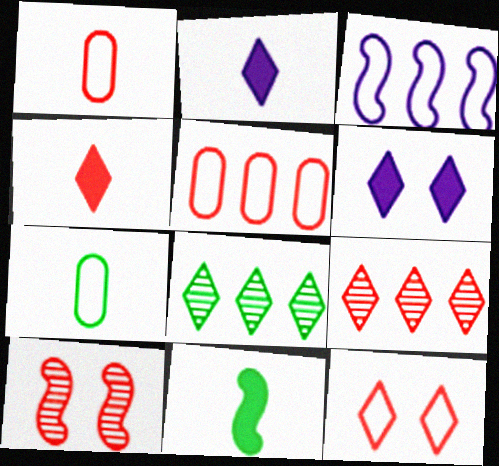[[2, 8, 12], 
[3, 7, 12], 
[3, 10, 11], 
[4, 5, 10], 
[4, 9, 12]]